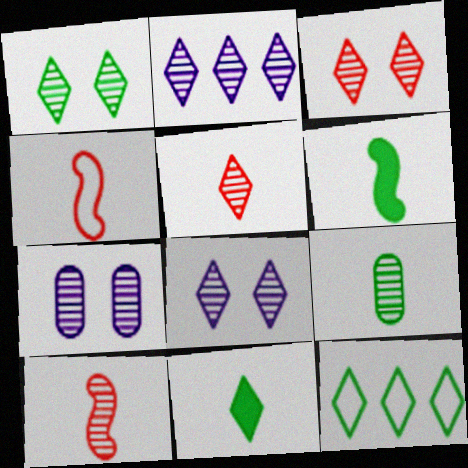[[1, 2, 5], 
[1, 3, 8], 
[1, 11, 12]]